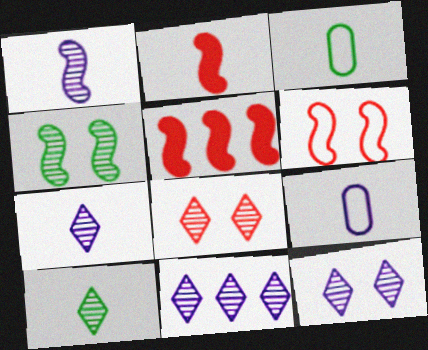[[2, 3, 7], 
[2, 9, 10], 
[3, 5, 12], 
[7, 11, 12], 
[8, 10, 11]]